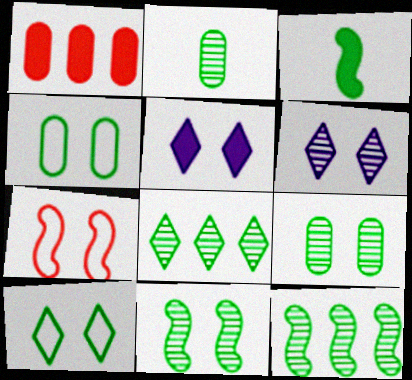[[1, 3, 5], 
[2, 8, 11], 
[3, 4, 8], 
[5, 7, 9]]